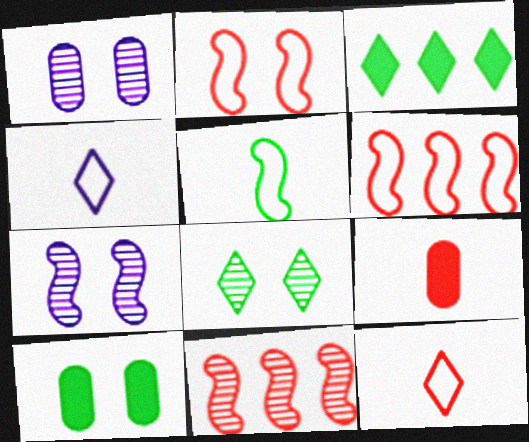[[4, 10, 11]]